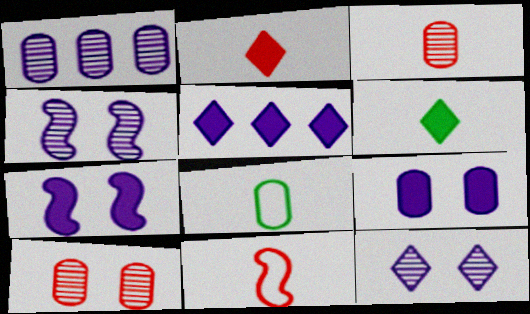[[2, 3, 11]]